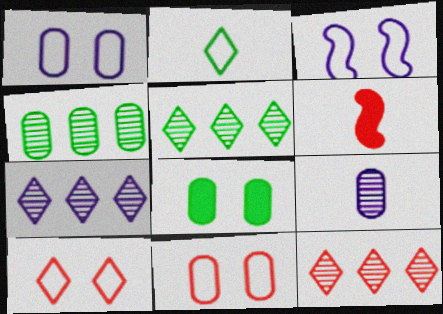[[1, 5, 6], 
[2, 6, 9], 
[5, 7, 12], 
[6, 11, 12]]